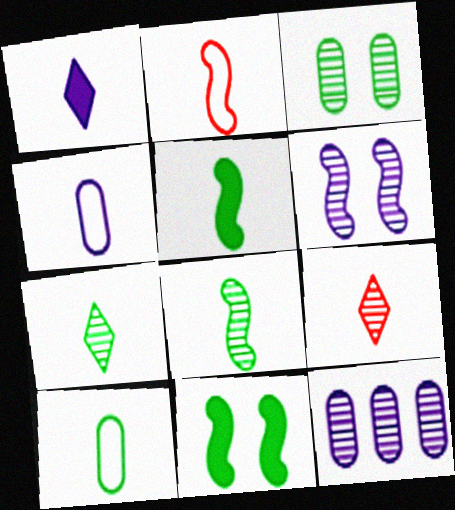[[4, 5, 9], 
[5, 7, 10]]